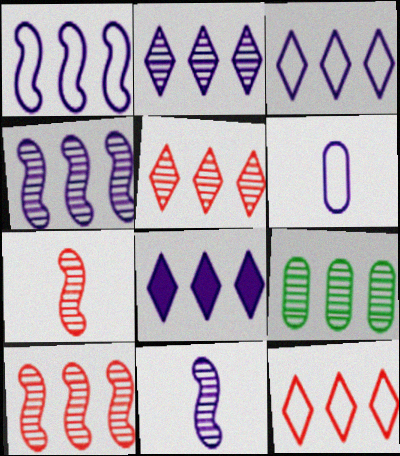[[2, 3, 8], 
[2, 9, 10], 
[4, 5, 9]]